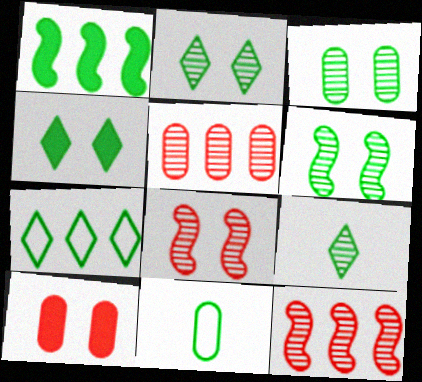[[1, 2, 11], 
[2, 3, 6], 
[4, 7, 9]]